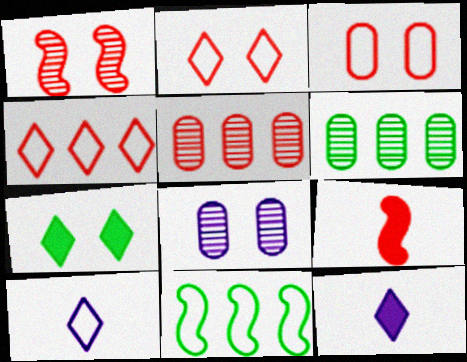[[2, 5, 9], 
[3, 10, 11]]